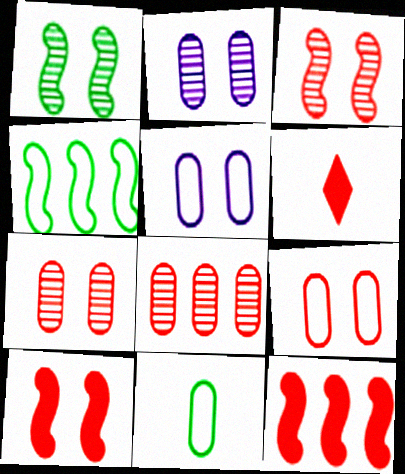[[2, 4, 6]]